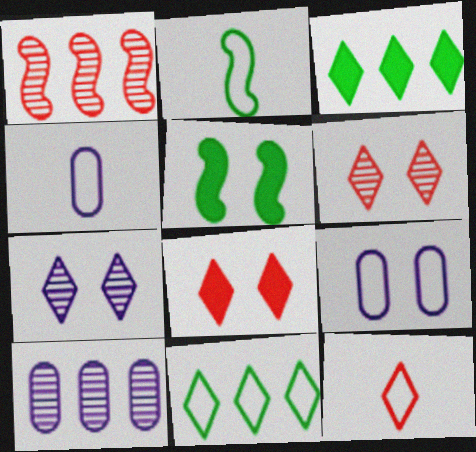[[2, 4, 12], 
[2, 8, 10], 
[3, 7, 12], 
[5, 6, 9], 
[5, 10, 12]]